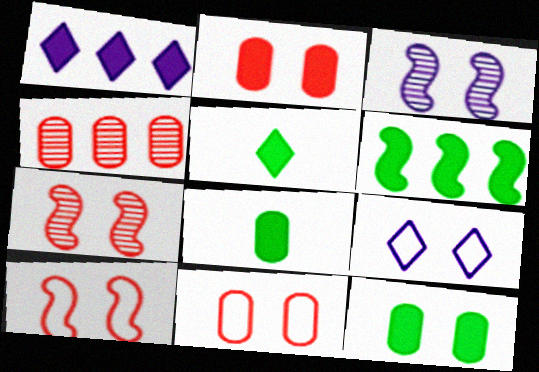[[5, 6, 12], 
[7, 9, 12]]